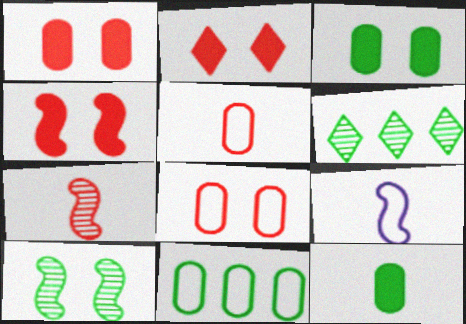[[1, 2, 4], 
[1, 6, 9]]